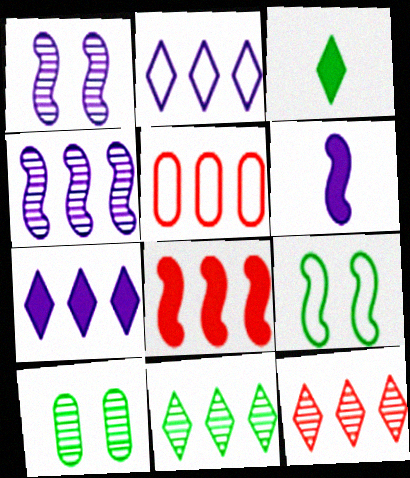[[1, 3, 5], 
[5, 8, 12]]